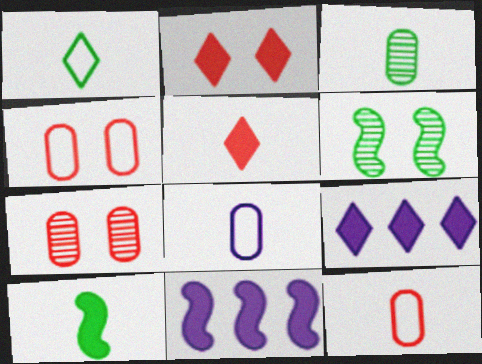[[1, 3, 10], 
[1, 7, 11], 
[6, 9, 12]]